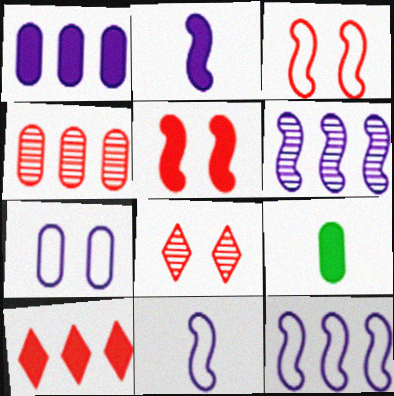[[4, 7, 9], 
[8, 9, 12]]